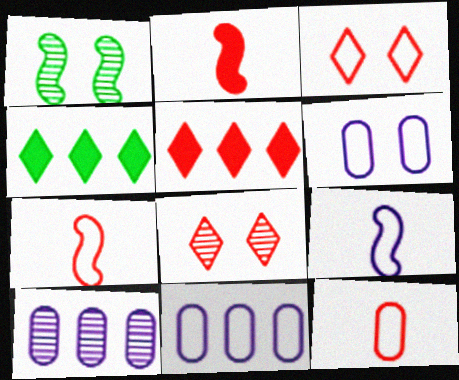[]